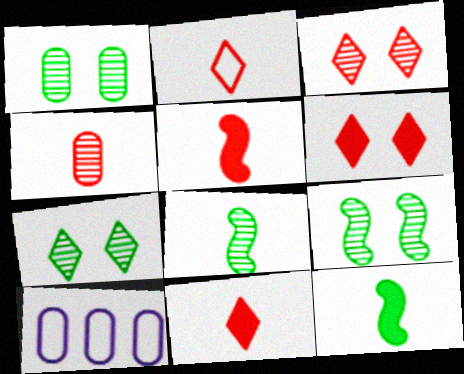[[1, 7, 9], 
[2, 4, 5], 
[3, 10, 12], 
[5, 7, 10], 
[6, 8, 10], 
[9, 10, 11]]